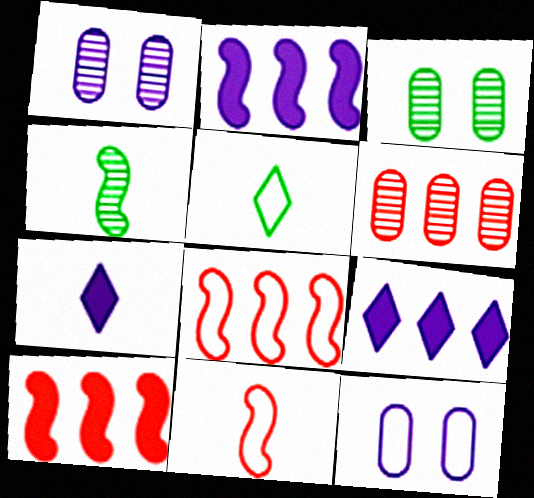[[1, 5, 10], 
[3, 7, 8], 
[3, 9, 11], 
[5, 8, 12]]